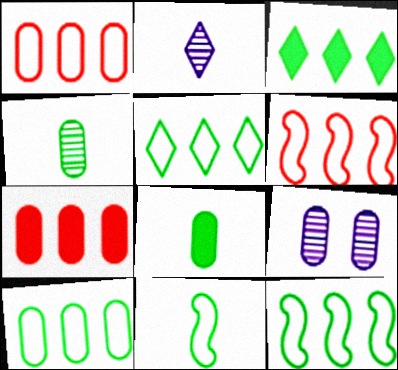[[1, 8, 9], 
[5, 10, 12]]